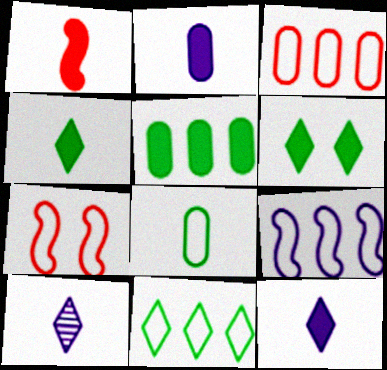[[1, 2, 4], 
[1, 8, 10], 
[3, 9, 11], 
[5, 7, 10]]